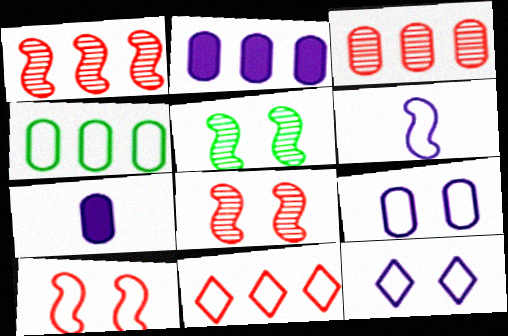[[2, 3, 4], 
[5, 7, 11]]